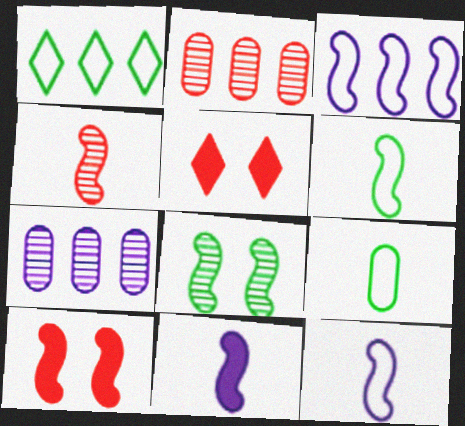[[4, 6, 11], 
[5, 6, 7]]